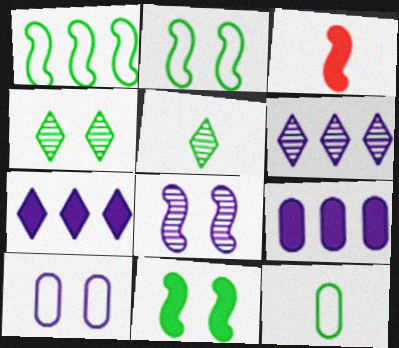[[1, 3, 8]]